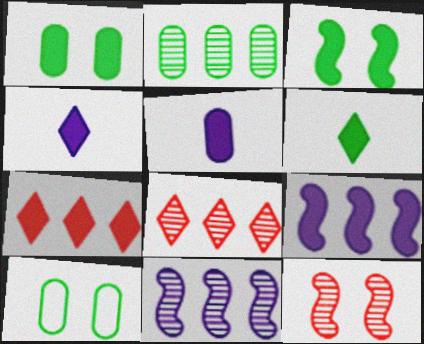[[2, 8, 11], 
[3, 5, 7]]